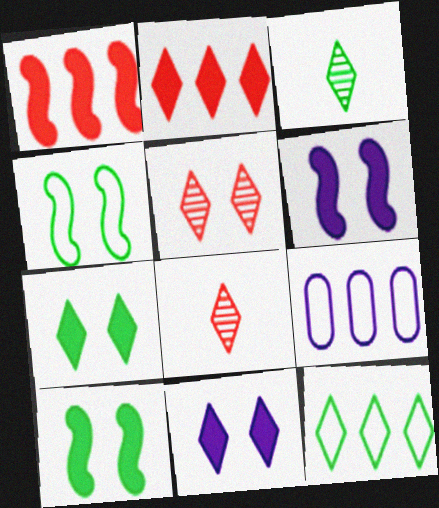[[3, 7, 12], 
[8, 9, 10], 
[8, 11, 12]]